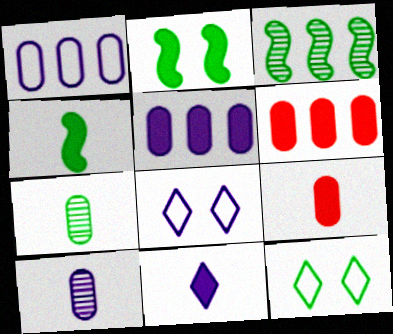[[2, 6, 11], 
[3, 8, 9], 
[4, 9, 11]]